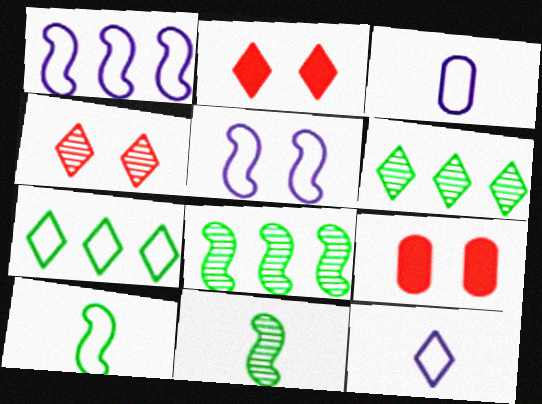[[2, 3, 8], 
[2, 6, 12], 
[8, 9, 12]]